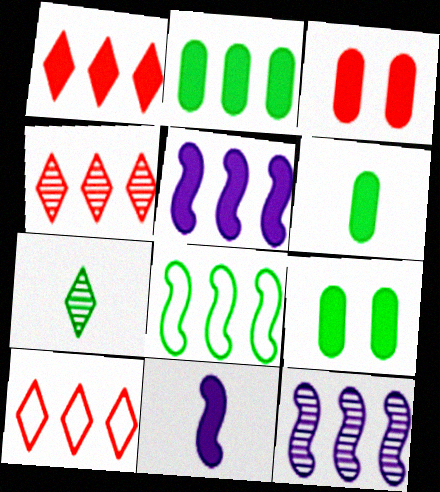[[1, 2, 5], 
[1, 4, 10], 
[1, 9, 11], 
[2, 6, 9], 
[2, 10, 12], 
[7, 8, 9]]